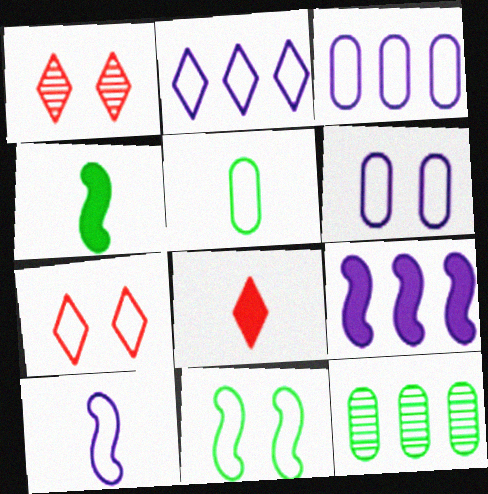[[1, 3, 4], 
[1, 5, 9], 
[2, 6, 10], 
[6, 7, 11]]